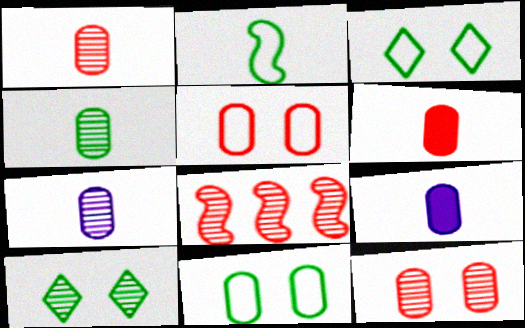[[1, 4, 7], 
[3, 8, 9], 
[7, 8, 10]]